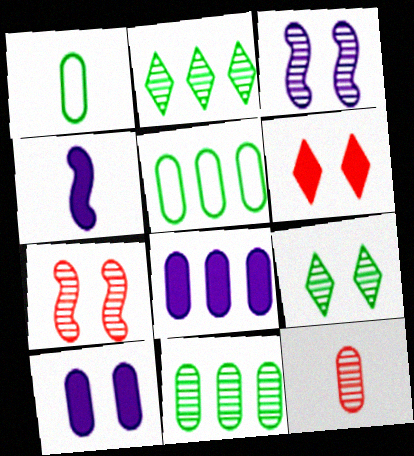[[2, 3, 12], 
[5, 10, 12]]